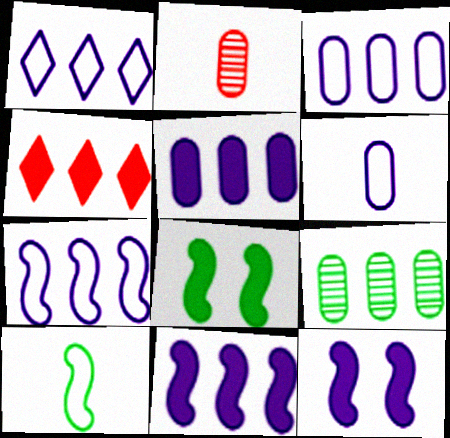[[1, 2, 8], 
[1, 3, 7], 
[4, 7, 9]]